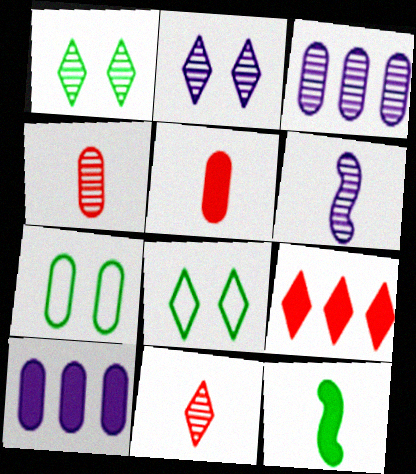[[2, 3, 6], 
[3, 5, 7], 
[4, 7, 10], 
[6, 7, 9]]